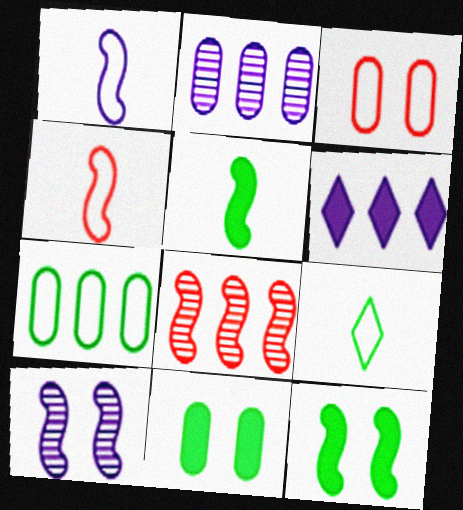[[1, 8, 12], 
[6, 7, 8]]